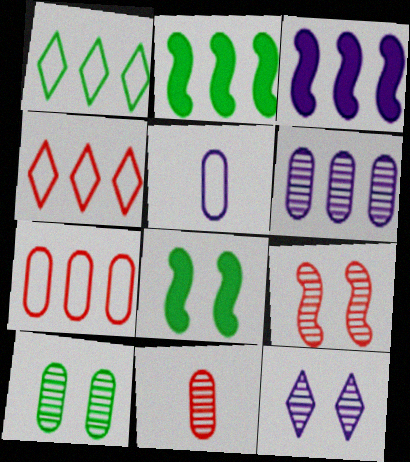[[2, 4, 6], 
[3, 5, 12], 
[6, 10, 11], 
[9, 10, 12]]